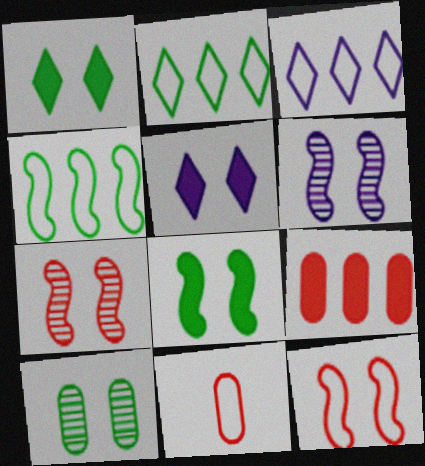[[5, 10, 12], 
[6, 8, 12]]